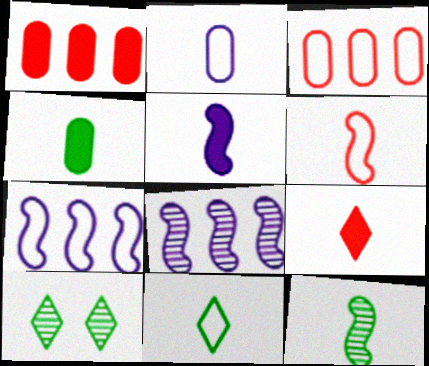[[2, 6, 11], 
[2, 9, 12], 
[3, 5, 10], 
[4, 5, 9], 
[4, 11, 12], 
[5, 6, 12]]